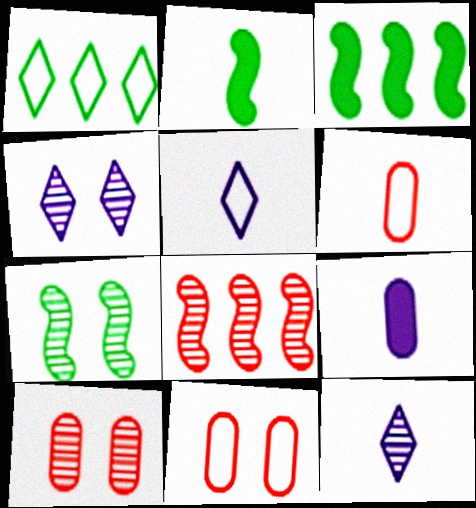[[2, 6, 12], 
[3, 4, 6], 
[3, 5, 10], 
[3, 11, 12], 
[4, 7, 10]]